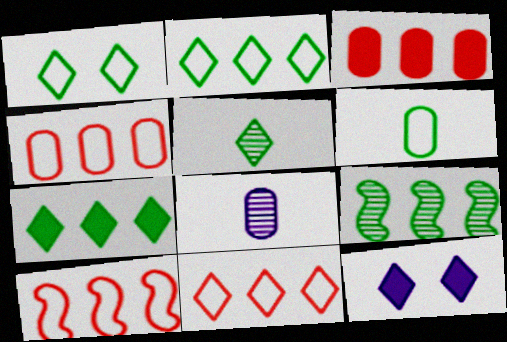[[1, 5, 7], 
[4, 10, 11], 
[5, 11, 12]]